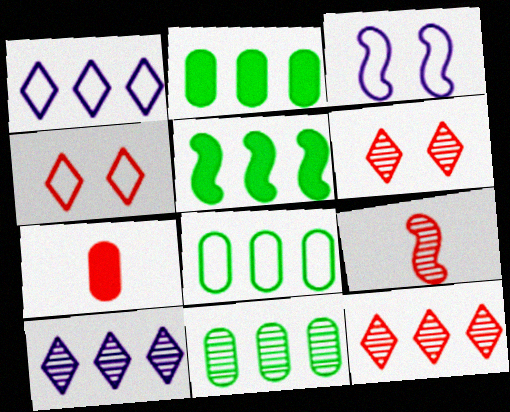[[2, 8, 11], 
[3, 5, 9]]